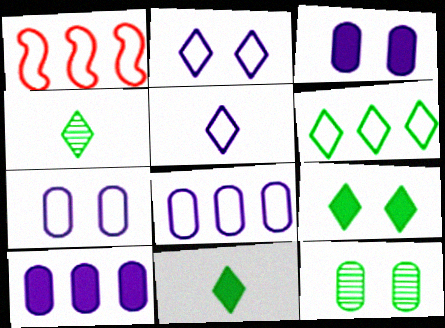[[1, 3, 4], 
[1, 6, 8], 
[4, 6, 9]]